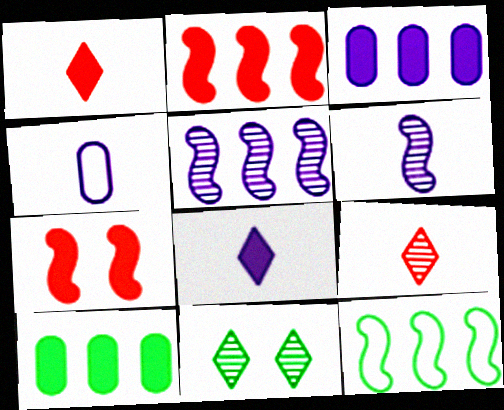[[2, 4, 11], 
[2, 5, 12], 
[4, 6, 8], 
[6, 7, 12], 
[7, 8, 10]]